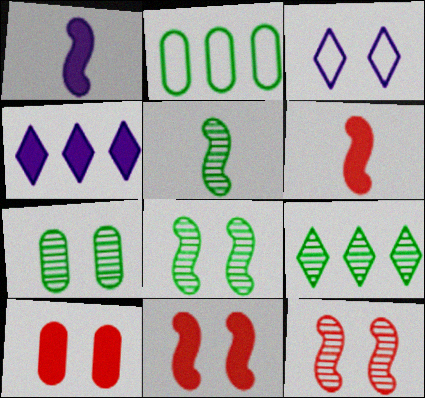[[3, 7, 11], 
[3, 8, 10], 
[5, 7, 9]]